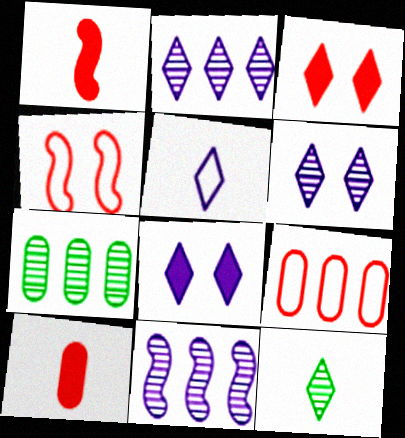[[2, 5, 8]]